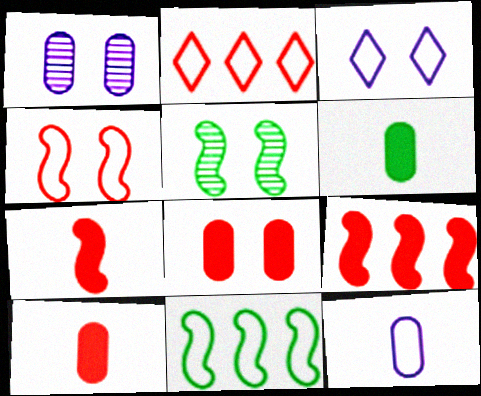[[3, 5, 8]]